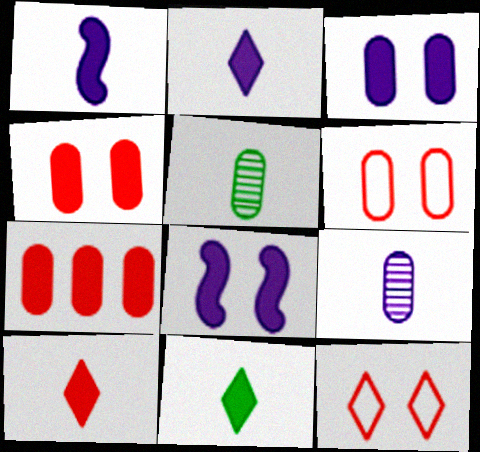[[2, 10, 11], 
[7, 8, 11]]